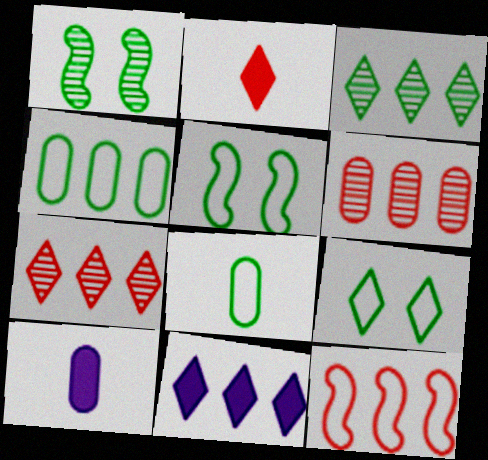[[5, 7, 10]]